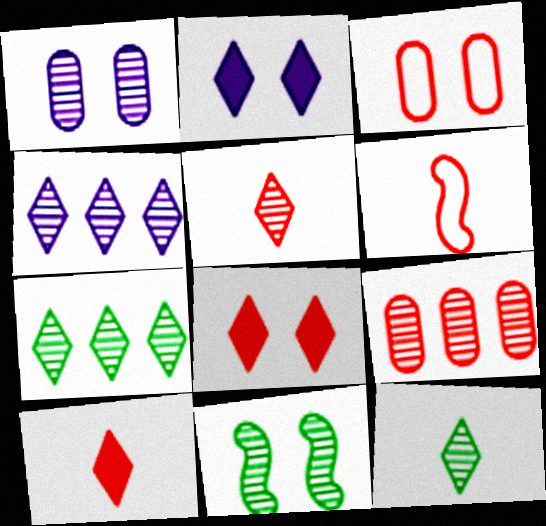[[2, 3, 11], 
[6, 8, 9]]